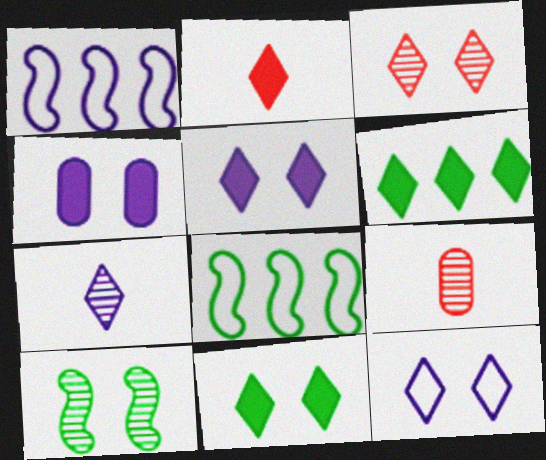[[1, 4, 7], 
[1, 9, 11], 
[2, 5, 6], 
[3, 11, 12], 
[5, 8, 9]]